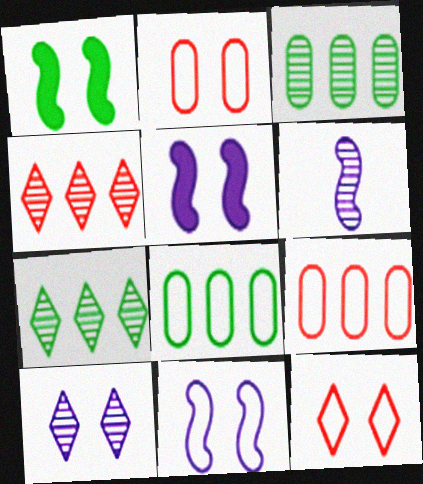[[1, 2, 10]]